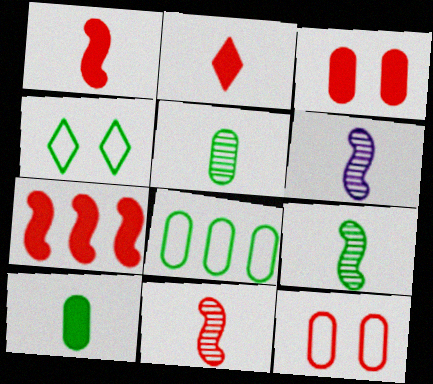[[2, 3, 7], 
[6, 9, 11]]